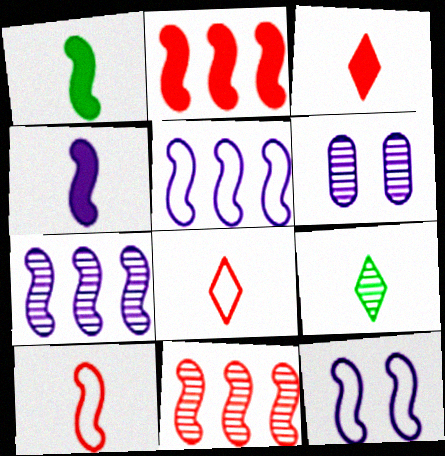[[1, 11, 12], 
[4, 7, 12], 
[6, 9, 11]]